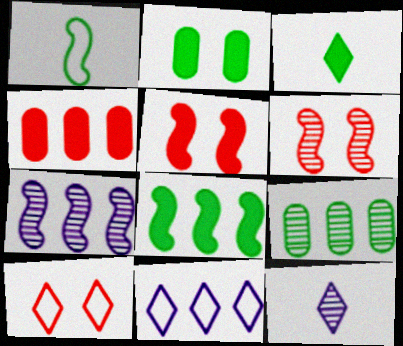[[1, 5, 7], 
[2, 3, 8], 
[6, 9, 12]]